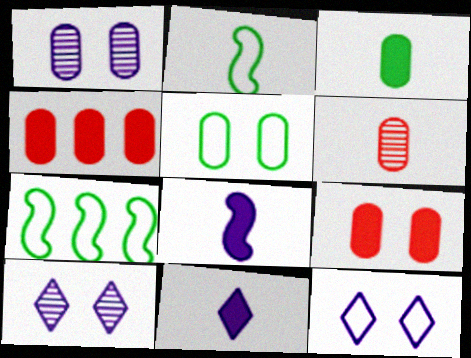[[1, 5, 9], 
[2, 4, 10], 
[2, 6, 11]]